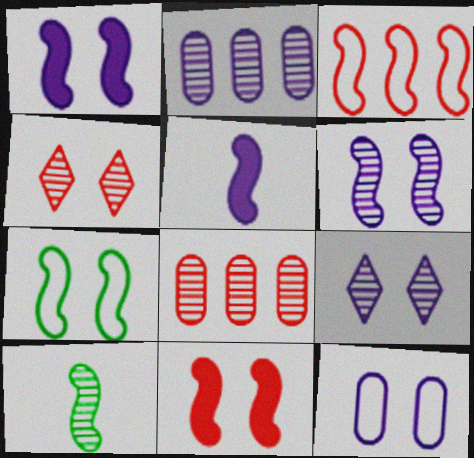[[1, 3, 10], 
[1, 9, 12], 
[2, 4, 10], 
[6, 7, 11], 
[8, 9, 10]]